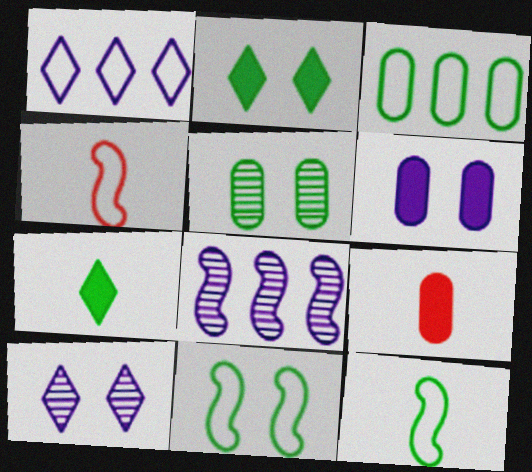[[2, 5, 11]]